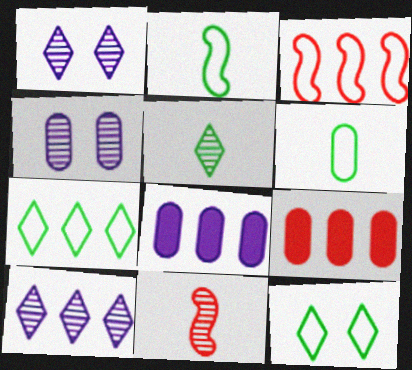[[1, 2, 9], 
[4, 6, 9], 
[8, 11, 12]]